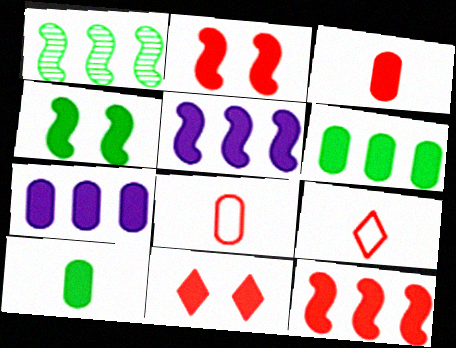[[3, 11, 12], 
[5, 10, 11]]